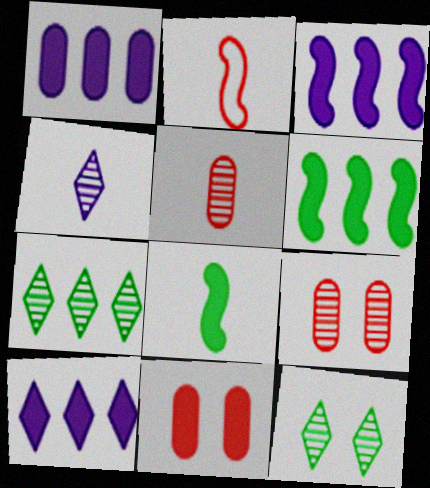[[1, 2, 12], 
[1, 3, 10], 
[8, 10, 11]]